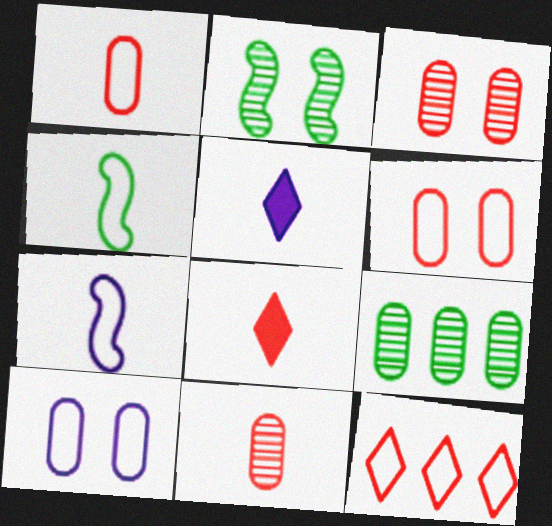[[4, 5, 11], 
[4, 10, 12]]